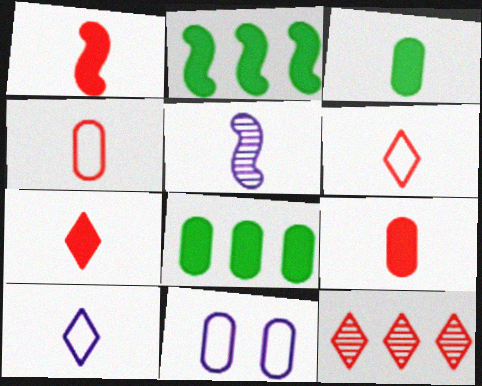[[1, 7, 9], 
[3, 5, 6]]